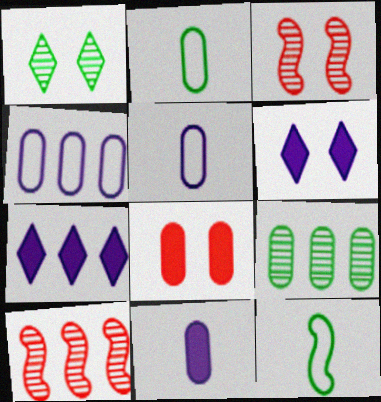[[2, 3, 7], 
[2, 6, 10], 
[5, 8, 9]]